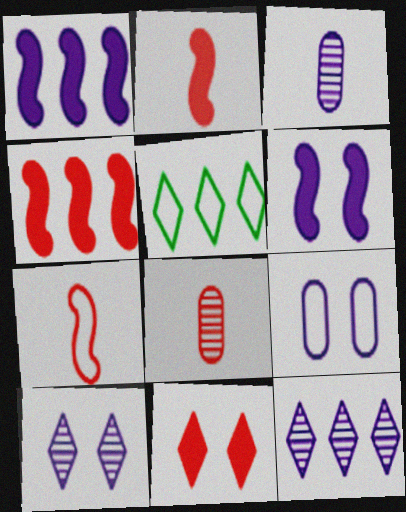[[5, 6, 8], 
[5, 7, 9], 
[6, 9, 10]]